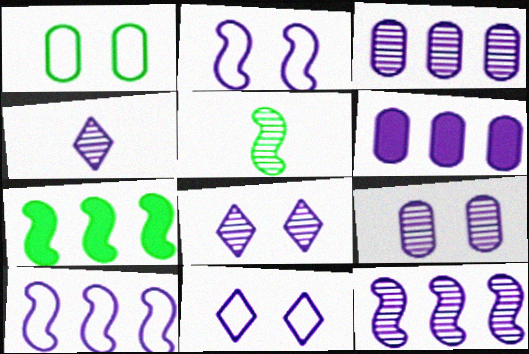[[2, 4, 6], 
[4, 9, 12]]